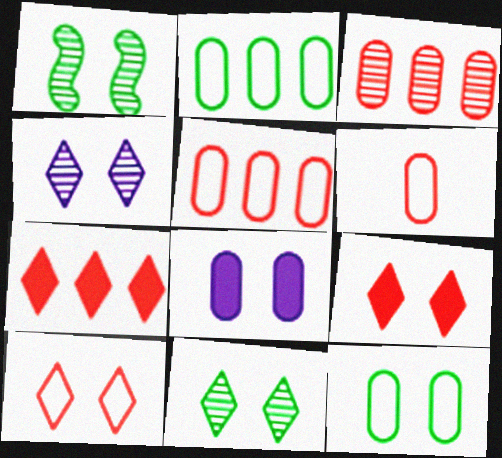[[1, 8, 10]]